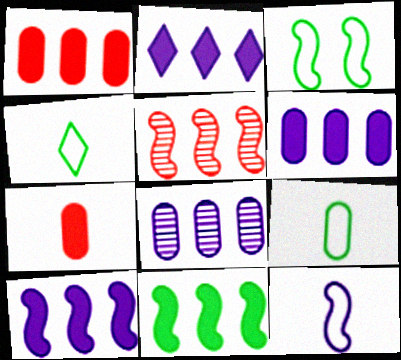[[1, 2, 11], 
[2, 6, 10]]